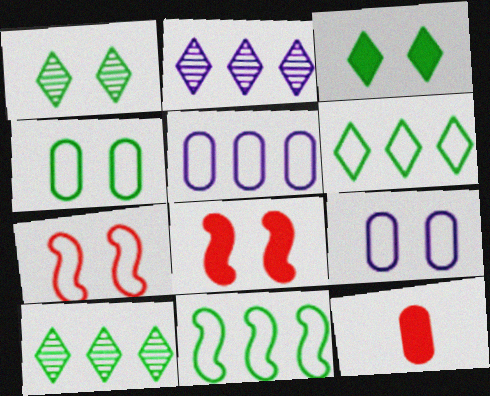[[1, 8, 9]]